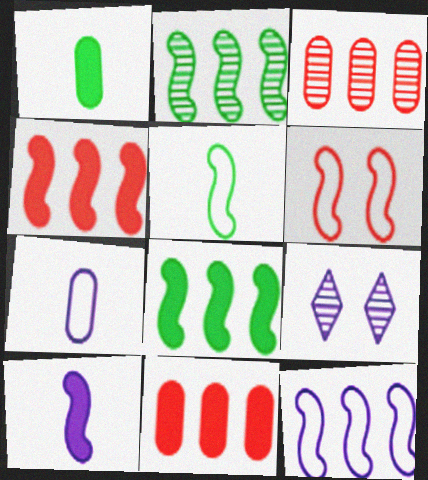[[2, 4, 12], 
[2, 6, 10], 
[5, 6, 12], 
[5, 9, 11]]